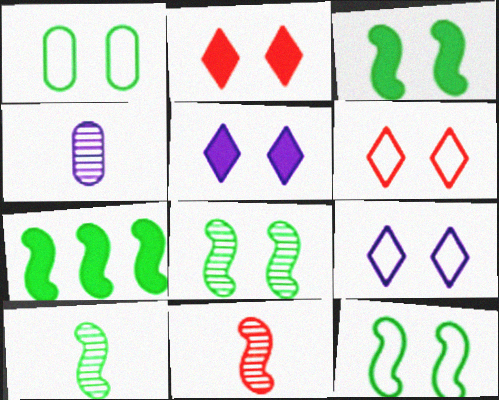[[3, 8, 12], 
[4, 6, 7], 
[7, 10, 12]]